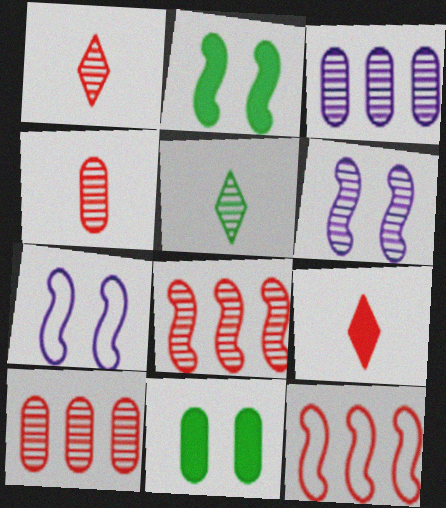[[5, 6, 10]]